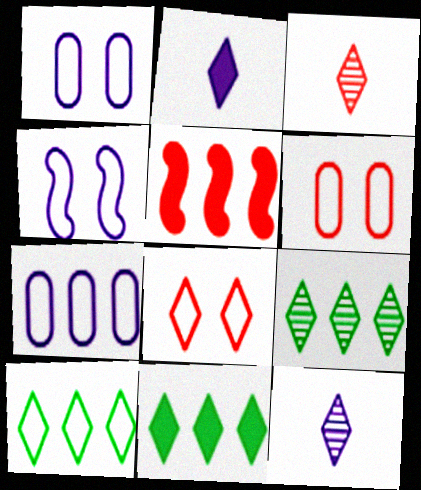[[2, 8, 9], 
[3, 5, 6], 
[5, 7, 9], 
[8, 11, 12], 
[9, 10, 11]]